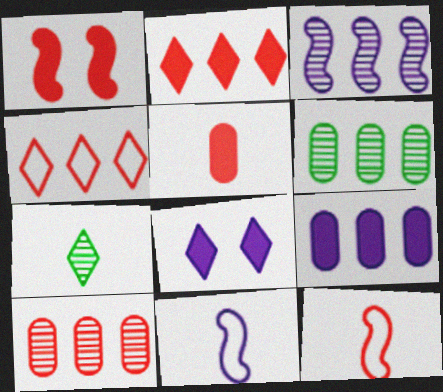[[1, 2, 5], 
[4, 7, 8], 
[5, 7, 11], 
[6, 8, 12]]